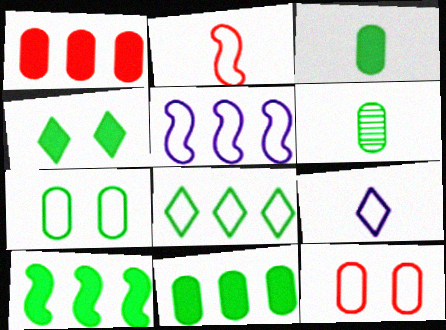[[3, 4, 10], 
[6, 7, 11]]